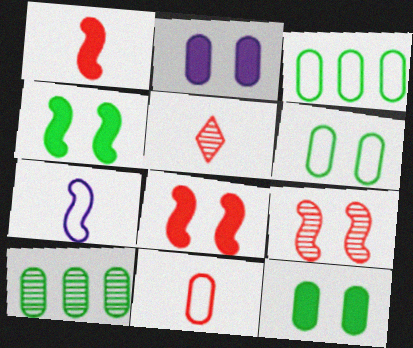[[1, 5, 11], 
[2, 10, 11]]